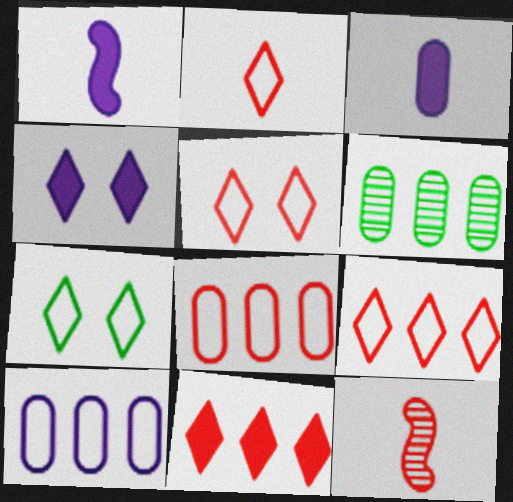[[1, 5, 6], 
[2, 5, 9]]